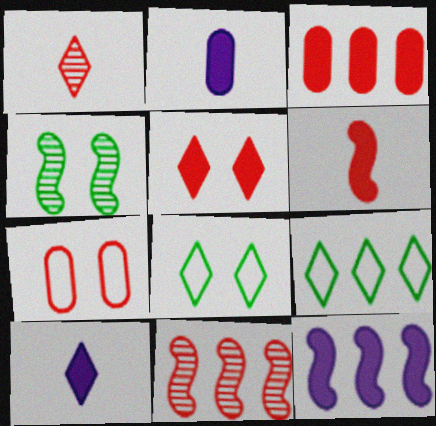[[2, 8, 11], 
[3, 5, 6]]